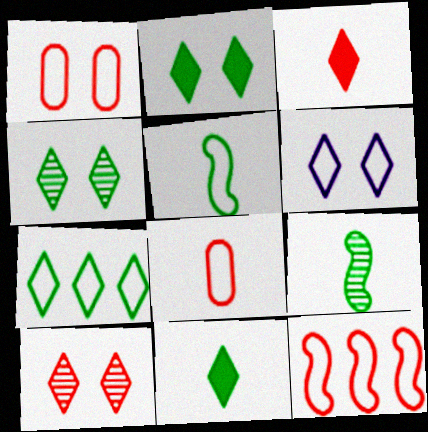[[2, 6, 10], 
[4, 7, 11]]